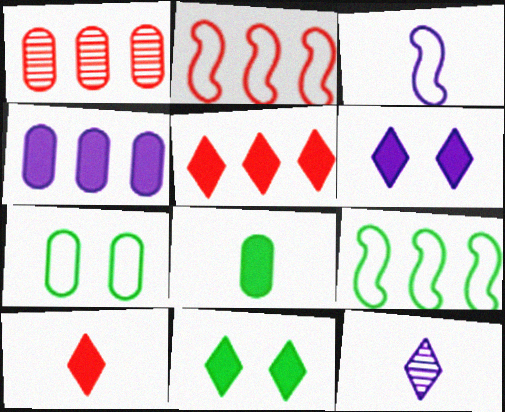[[1, 2, 5], 
[1, 3, 11]]